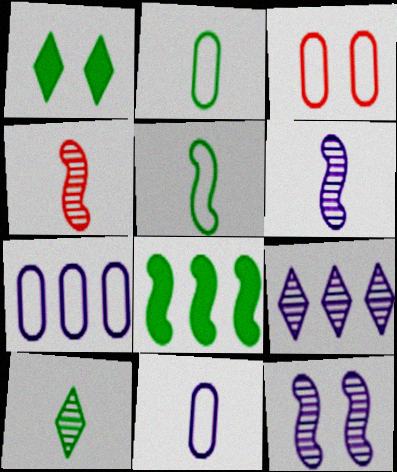[[1, 3, 12], 
[1, 4, 7], 
[2, 3, 7]]